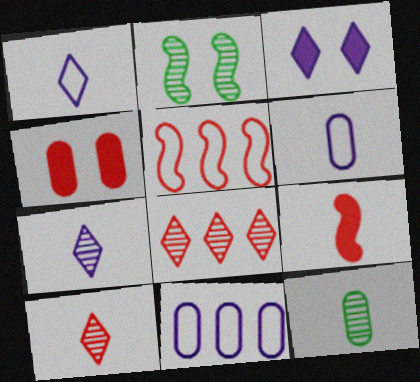[[1, 9, 12], 
[3, 5, 12], 
[4, 5, 10], 
[4, 11, 12]]